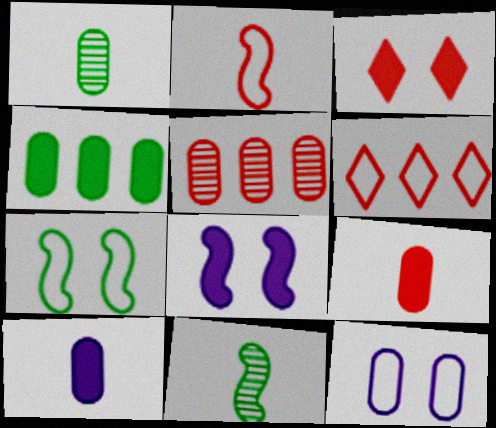[[1, 6, 8], 
[2, 3, 5]]